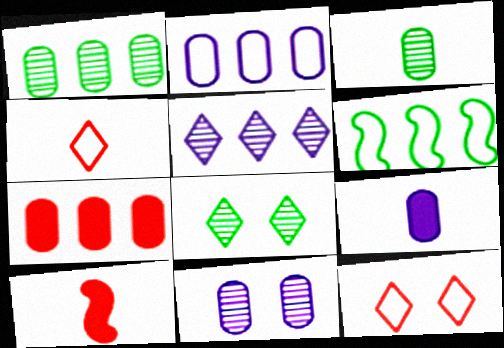[[1, 2, 7], 
[2, 8, 10], 
[2, 9, 11], 
[5, 6, 7]]